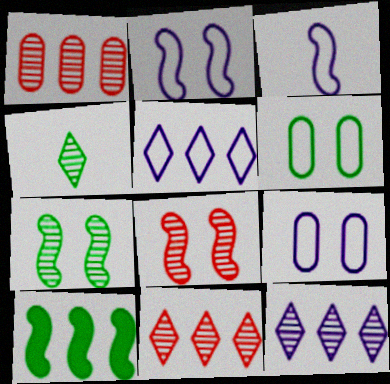[[1, 5, 10], 
[3, 5, 9], 
[3, 8, 10], 
[4, 6, 10]]